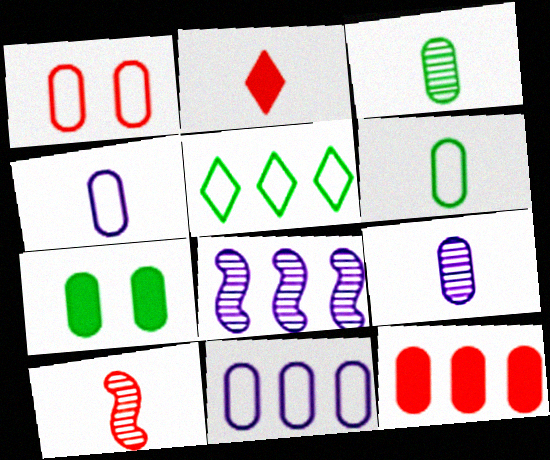[[1, 6, 11], 
[5, 8, 12]]